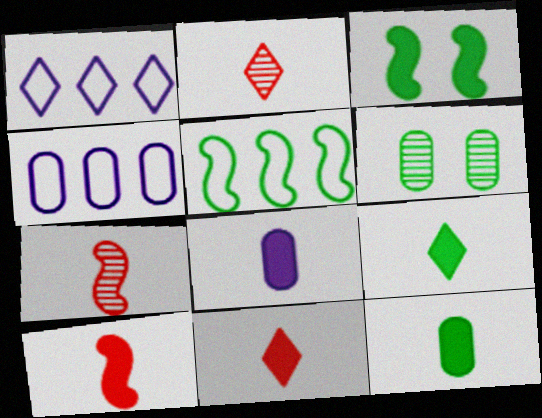[[1, 6, 10], 
[2, 3, 4], 
[5, 6, 9], 
[8, 9, 10]]